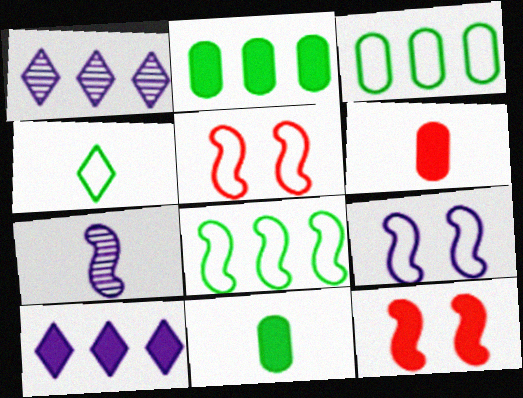[[1, 5, 11], 
[4, 6, 7], 
[7, 8, 12], 
[10, 11, 12]]